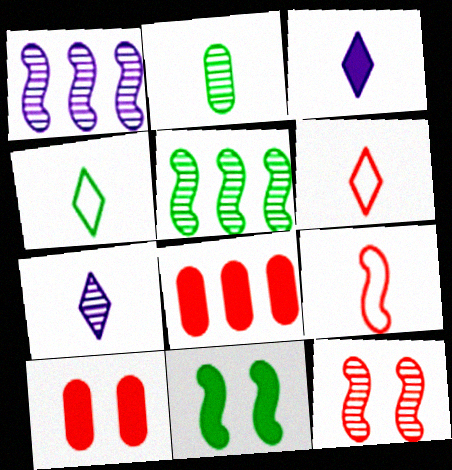[[1, 4, 10], 
[1, 9, 11], 
[2, 3, 9], 
[3, 8, 11], 
[6, 8, 12]]